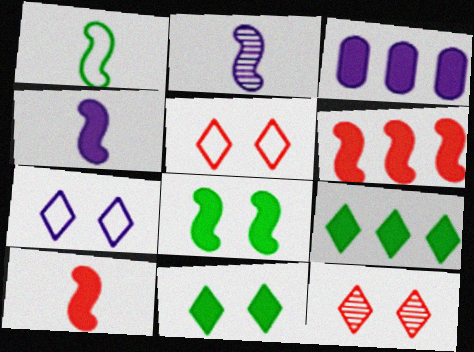[[1, 2, 10], 
[1, 3, 12], 
[2, 3, 7], 
[3, 6, 9], 
[3, 10, 11], 
[4, 6, 8], 
[7, 11, 12]]